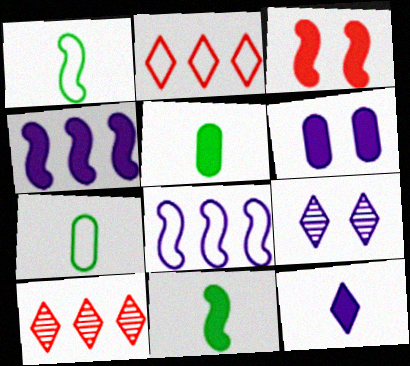[[1, 6, 10], 
[3, 4, 11], 
[4, 6, 12]]